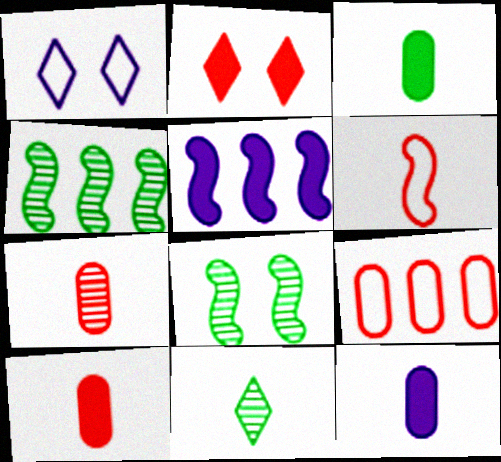[[1, 4, 10], 
[2, 3, 5], 
[3, 10, 12], 
[5, 6, 8], 
[6, 11, 12]]